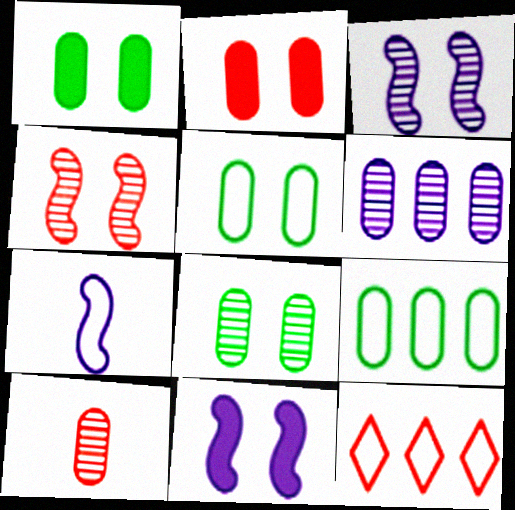[[1, 5, 8], 
[5, 7, 12], 
[6, 8, 10]]